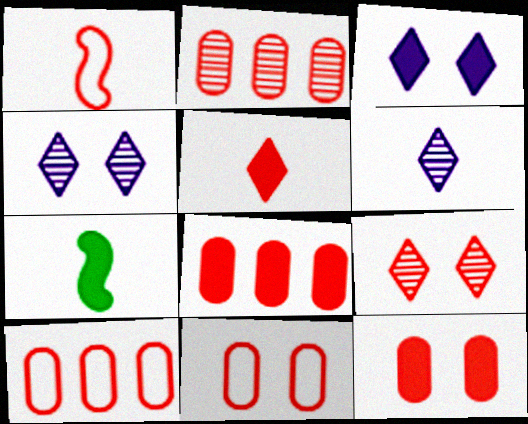[[1, 8, 9], 
[2, 8, 10], 
[3, 7, 8], 
[4, 7, 10]]